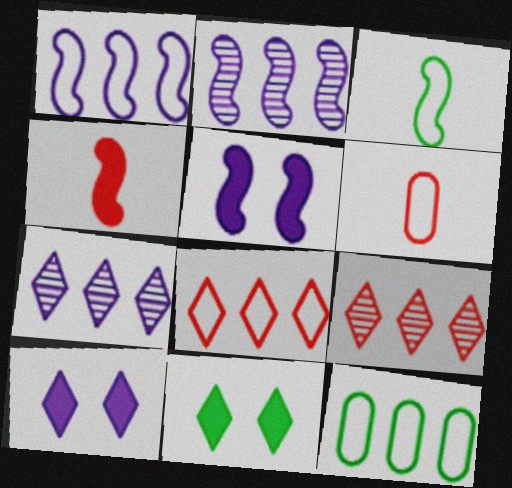[[1, 8, 12], 
[2, 6, 11]]